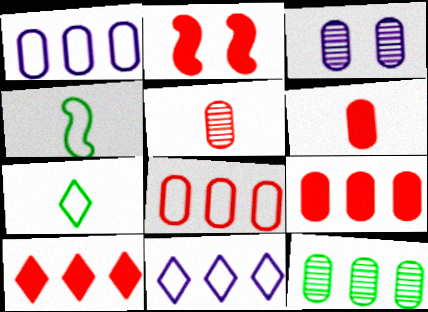[[1, 9, 12], 
[2, 6, 10], 
[3, 4, 10], 
[3, 5, 12]]